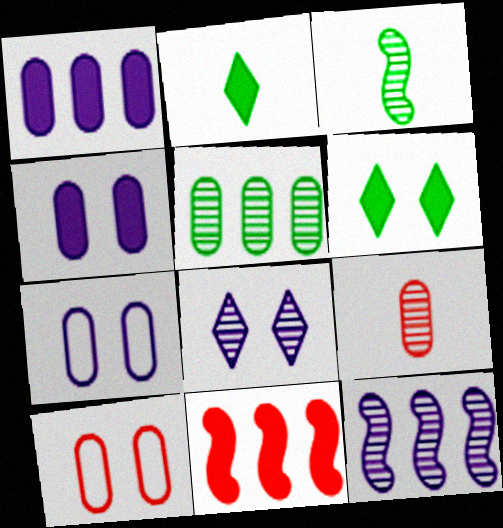[[2, 4, 11], 
[2, 10, 12]]